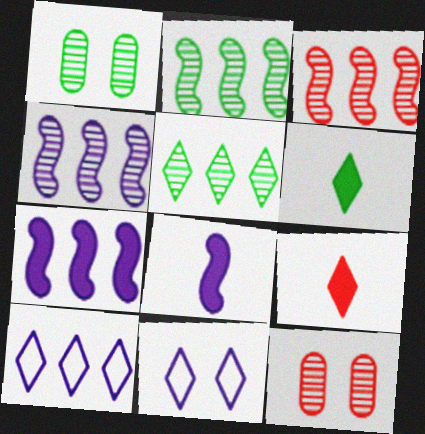[[2, 3, 4], 
[5, 9, 11]]